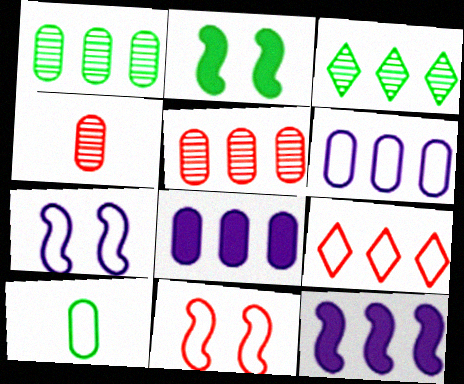[[1, 9, 12], 
[2, 3, 10], 
[7, 9, 10]]